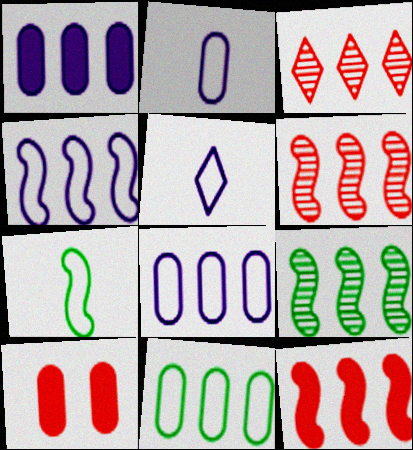[[4, 9, 12], 
[5, 9, 10]]